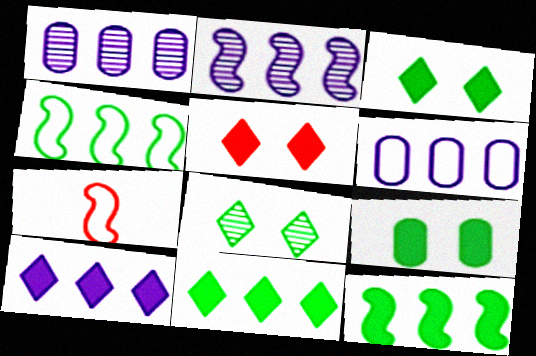[[1, 3, 7], 
[2, 6, 10]]